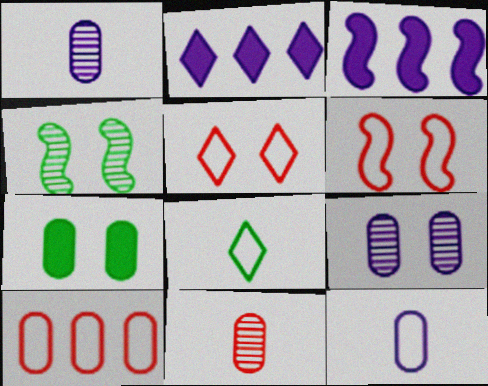[[1, 7, 10]]